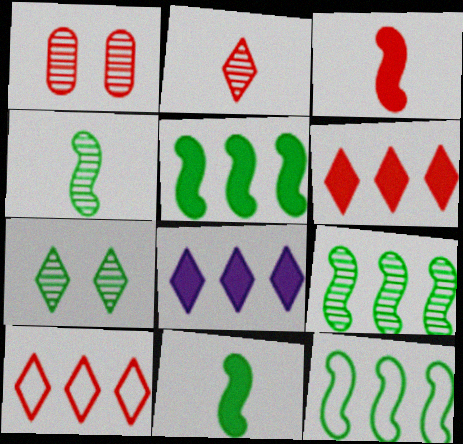[[1, 3, 10], 
[5, 9, 12]]